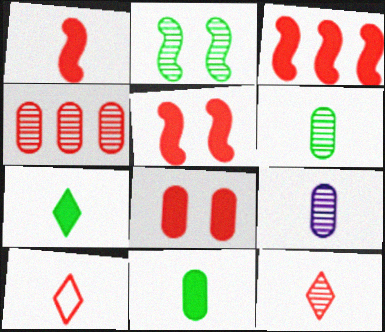[[1, 3, 5], 
[4, 5, 10]]